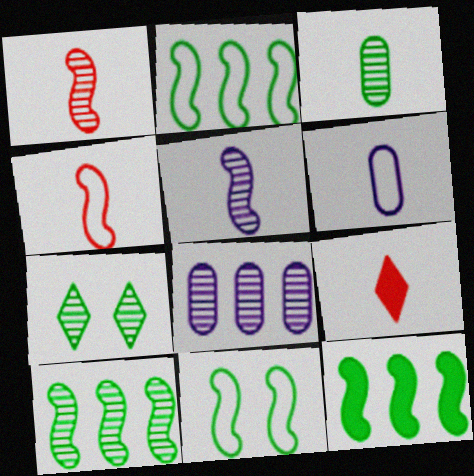[[1, 7, 8], 
[2, 10, 12], 
[3, 7, 10], 
[8, 9, 11]]